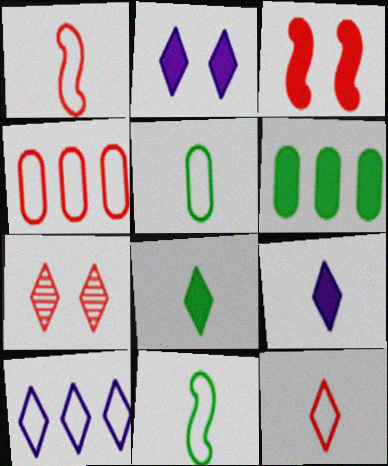[[3, 6, 9], 
[7, 8, 10]]